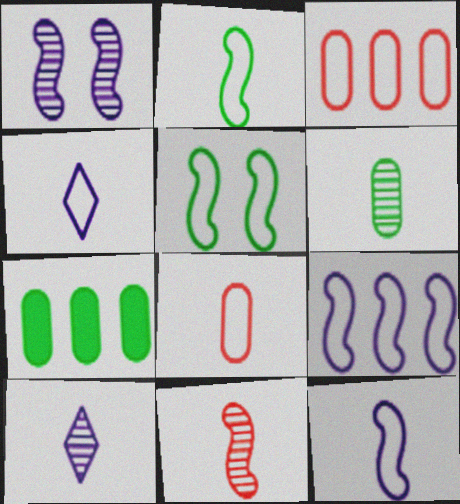[[2, 4, 8], 
[3, 4, 5], 
[6, 10, 11]]